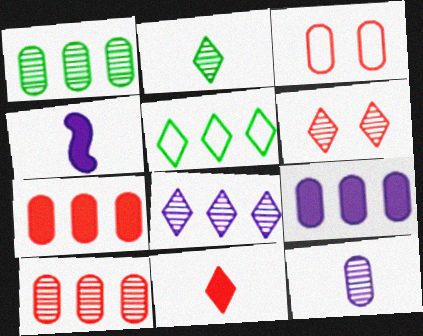[[2, 6, 8]]